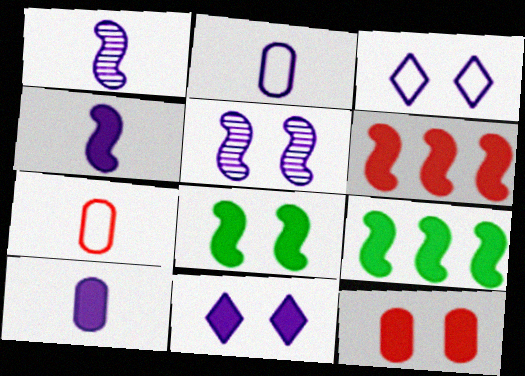[[4, 6, 8], 
[8, 11, 12]]